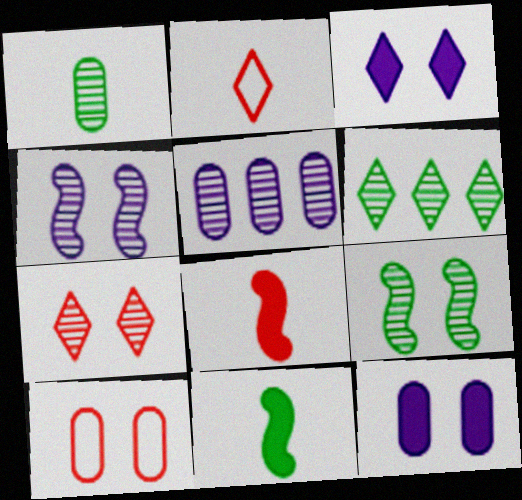[[1, 6, 9], 
[2, 3, 6], 
[3, 9, 10]]